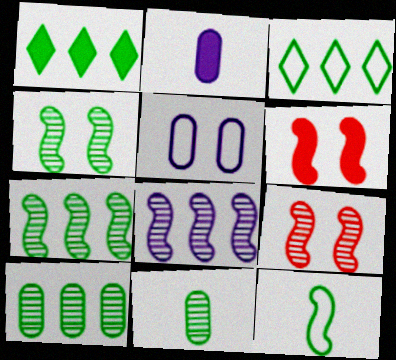[[1, 2, 6], 
[2, 3, 9], 
[6, 8, 12]]